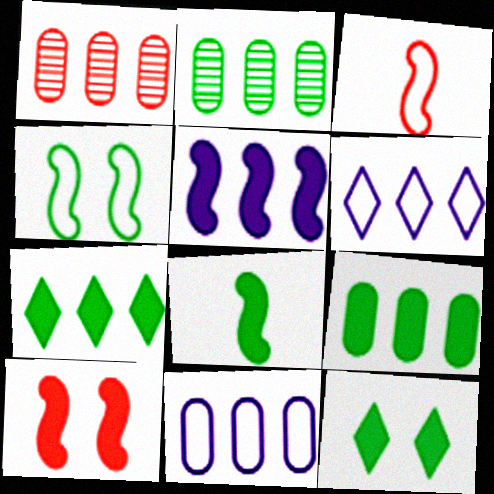[[1, 9, 11], 
[5, 8, 10], 
[8, 9, 12]]